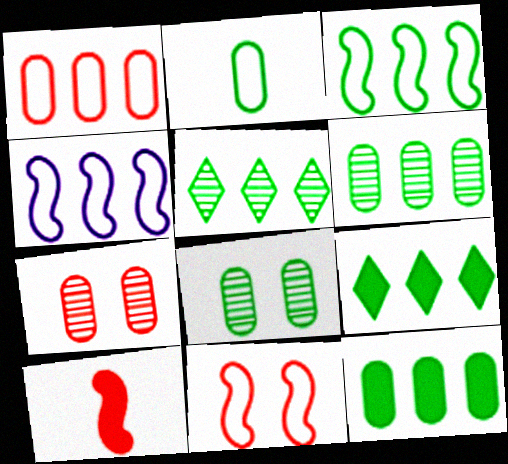[[2, 8, 12], 
[3, 5, 12], 
[3, 6, 9]]